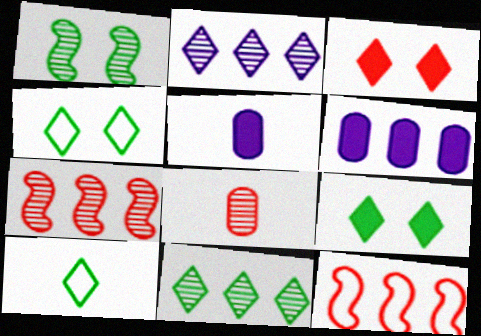[[1, 2, 8], 
[2, 3, 10], 
[3, 8, 12], 
[4, 5, 7], 
[6, 11, 12], 
[9, 10, 11]]